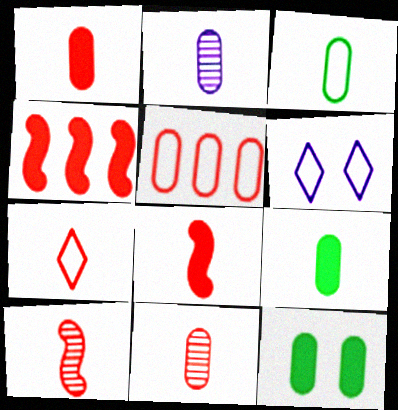[[1, 2, 3], 
[1, 7, 10], 
[2, 5, 12], 
[7, 8, 11]]